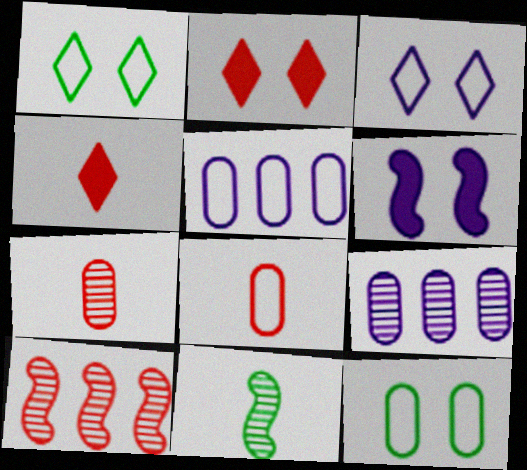[[2, 5, 11], 
[2, 8, 10], 
[5, 8, 12]]